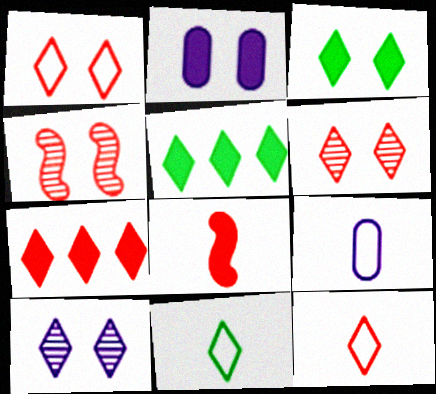[[1, 3, 10], 
[2, 5, 8], 
[4, 5, 9], 
[5, 10, 12], 
[6, 7, 12], 
[7, 10, 11]]